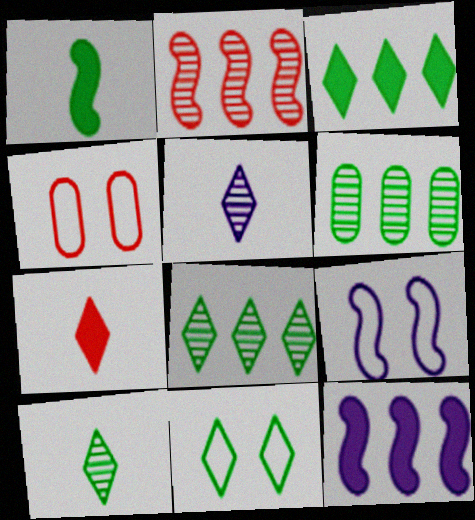[[1, 2, 9], 
[1, 6, 11], 
[2, 4, 7], 
[3, 10, 11], 
[4, 9, 11], 
[4, 10, 12], 
[6, 7, 9]]